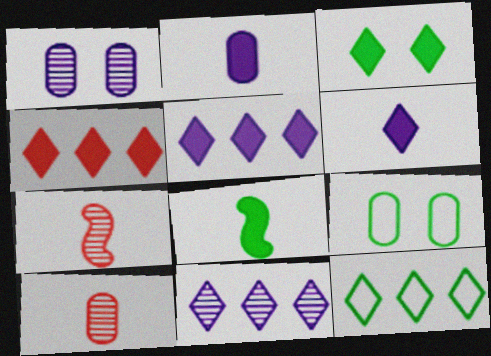[[3, 4, 6], 
[4, 11, 12], 
[5, 7, 9]]